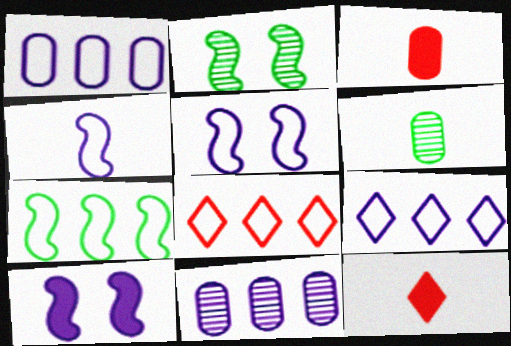[[1, 2, 12], 
[1, 7, 8], 
[2, 3, 9], 
[4, 6, 12], 
[6, 8, 10]]